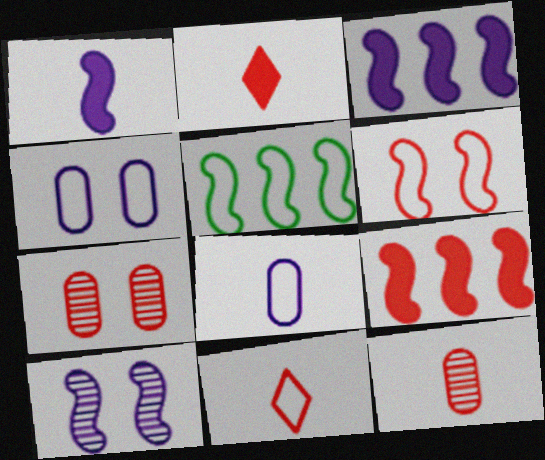[[4, 5, 11], 
[7, 9, 11]]